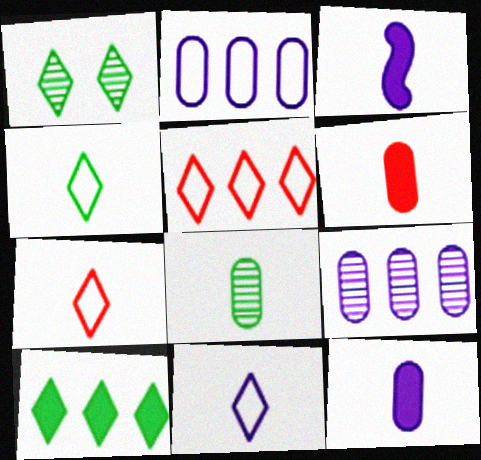[[1, 4, 10], 
[3, 7, 8], 
[4, 7, 11]]